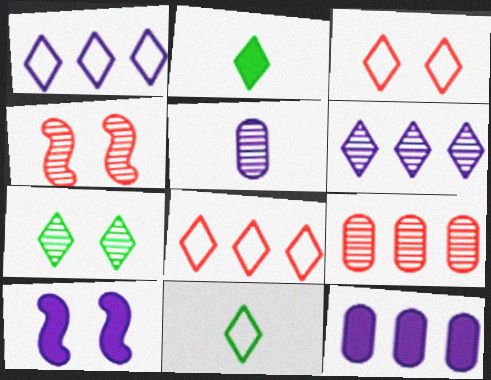[[1, 3, 11], 
[1, 5, 10], 
[2, 3, 6], 
[4, 11, 12], 
[9, 10, 11]]